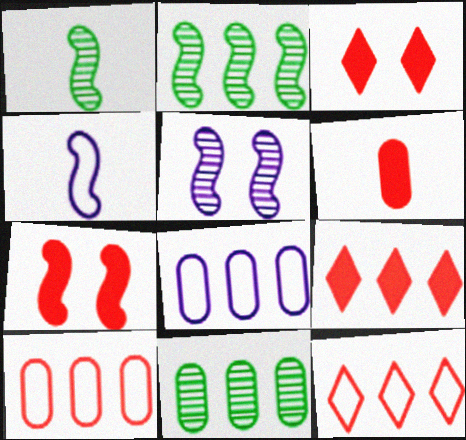[[1, 3, 8], 
[2, 4, 7], 
[2, 8, 9], 
[3, 4, 11], 
[6, 7, 9]]